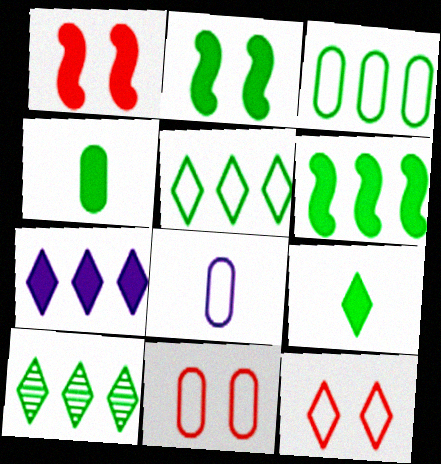[[1, 4, 7], 
[1, 8, 10], 
[3, 6, 10], 
[3, 8, 11]]